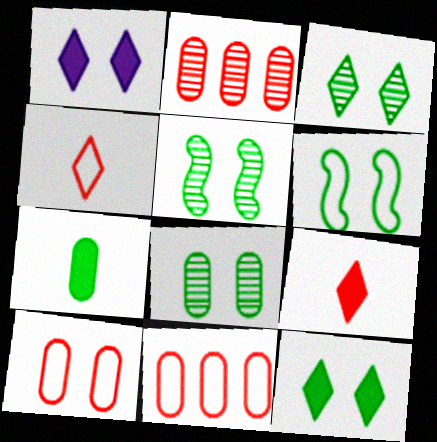[[1, 5, 10], 
[3, 5, 8], 
[6, 8, 12]]